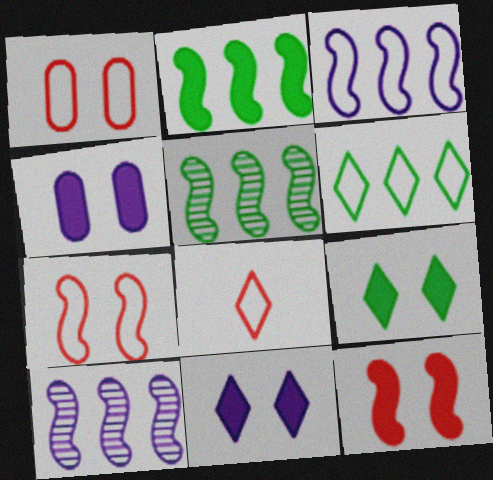[[4, 5, 8], 
[4, 9, 12]]